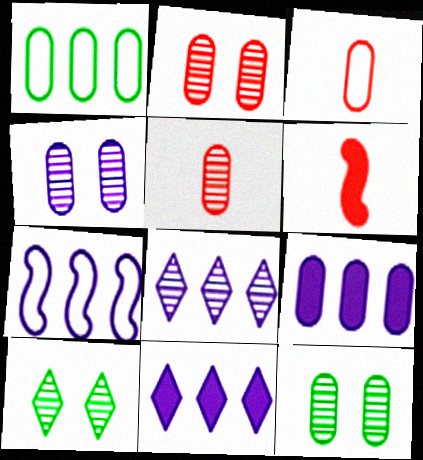[[2, 4, 12], 
[3, 9, 12], 
[7, 8, 9]]